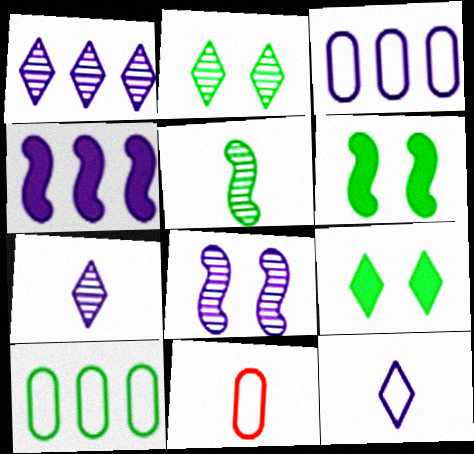[[1, 3, 4], 
[1, 6, 11], 
[2, 4, 11], 
[5, 9, 10]]